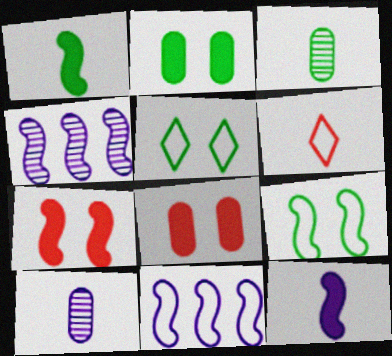[[1, 6, 10], 
[2, 4, 6], 
[3, 6, 12]]